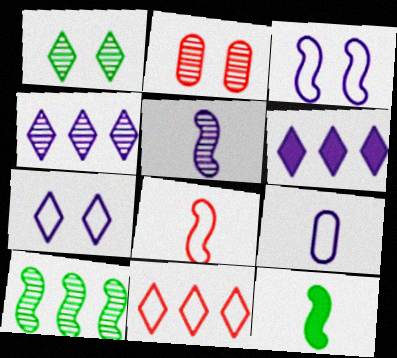[[5, 8, 12]]